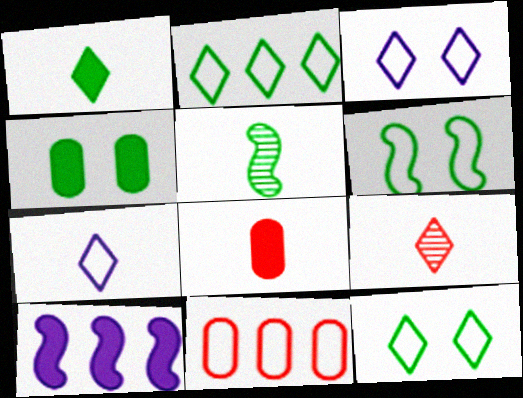[[1, 7, 9], 
[2, 4, 5], 
[5, 7, 8], 
[6, 7, 11]]